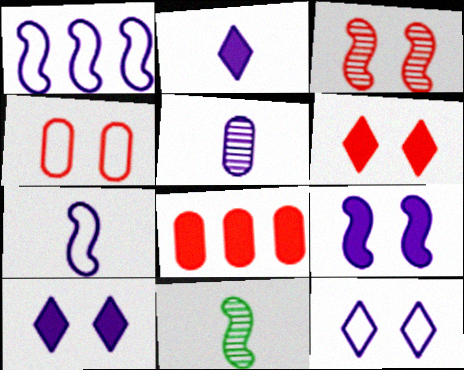[[1, 5, 10], 
[2, 5, 7], 
[3, 4, 6], 
[8, 11, 12]]